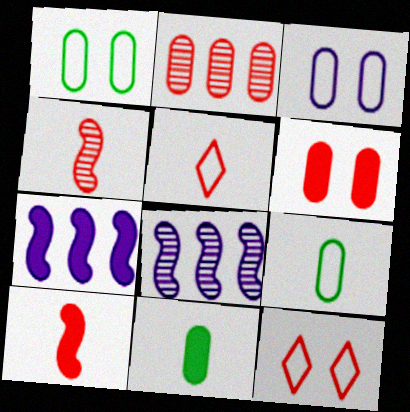[[2, 3, 11], 
[2, 10, 12], 
[8, 11, 12]]